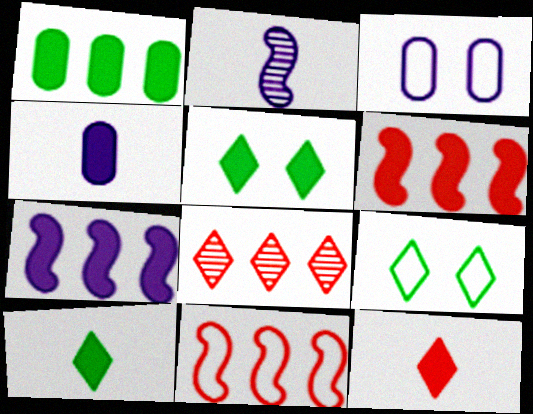[[4, 5, 6]]